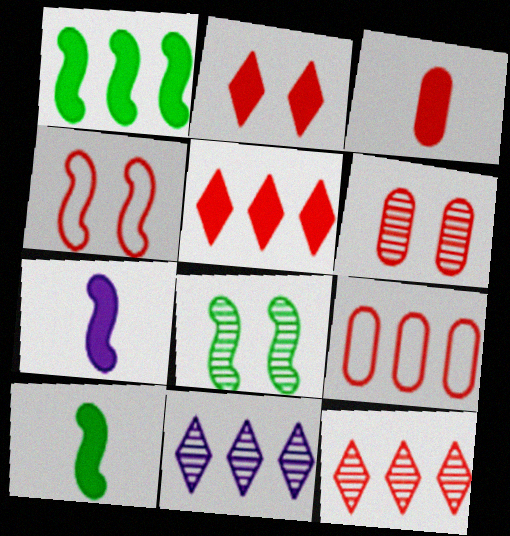[[1, 9, 11], 
[2, 4, 6], 
[3, 4, 12], 
[3, 6, 9]]